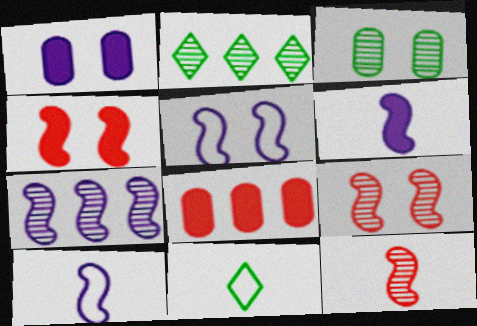[[5, 6, 7]]